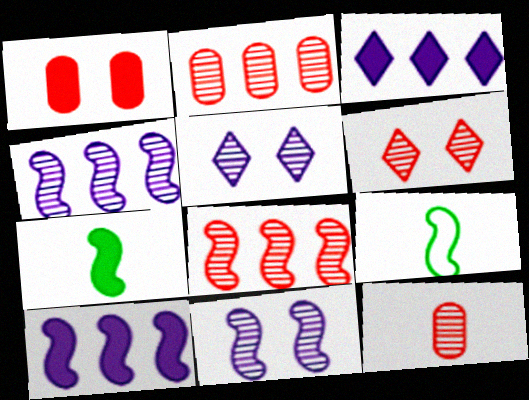[[1, 3, 7], 
[6, 8, 12]]